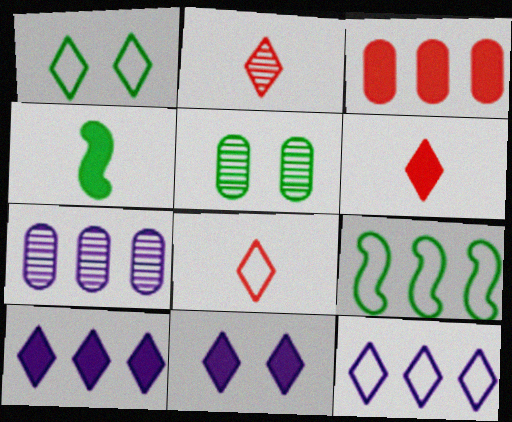[[1, 2, 10], 
[1, 8, 12], 
[2, 6, 8], 
[3, 4, 11]]